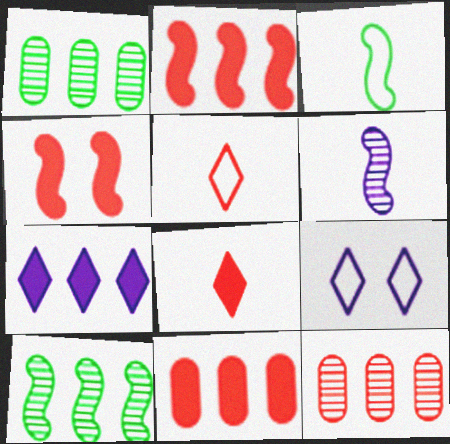[[4, 5, 12], 
[4, 8, 11]]